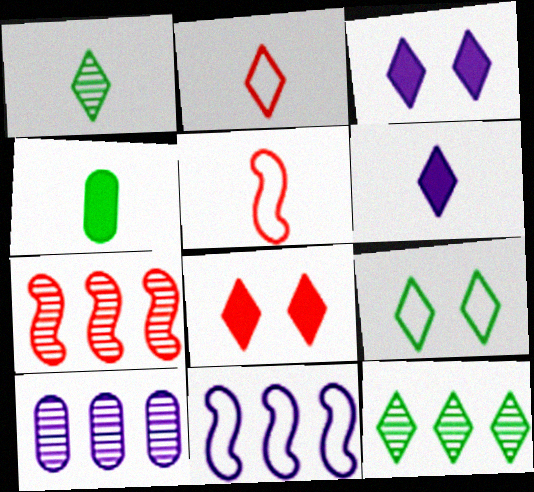[[1, 2, 6], 
[2, 3, 12], 
[7, 10, 12]]